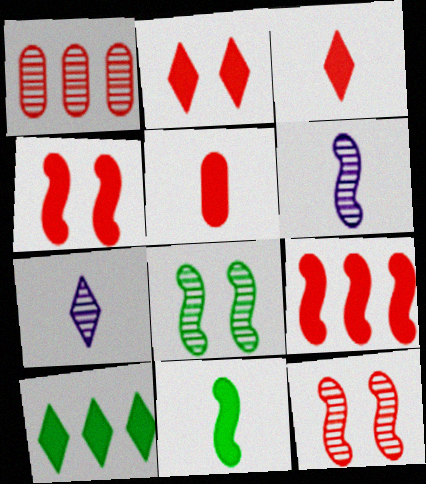[[1, 7, 8], 
[2, 5, 9]]